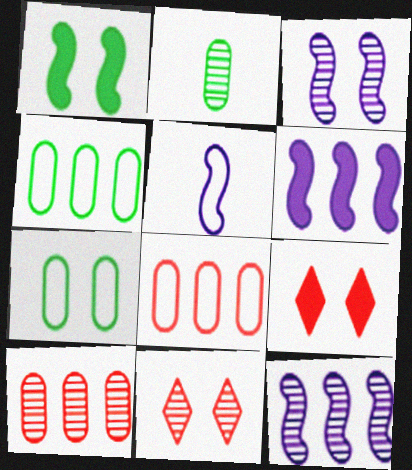[[2, 11, 12], 
[3, 5, 6], 
[3, 7, 9]]